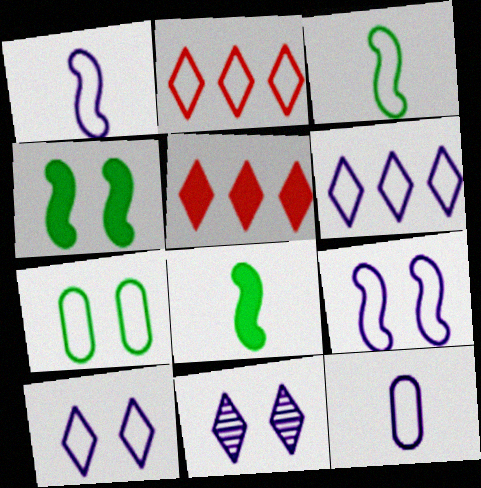[[1, 2, 7], 
[6, 9, 12]]